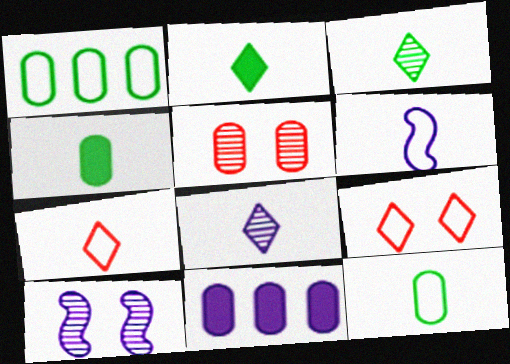[[1, 6, 9], 
[2, 7, 8], 
[5, 11, 12], 
[6, 7, 12]]